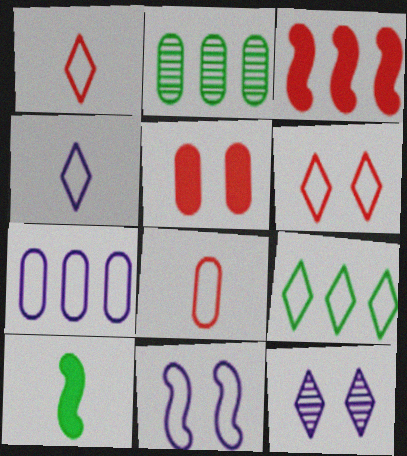[[4, 6, 9], 
[4, 7, 11], 
[8, 9, 11]]